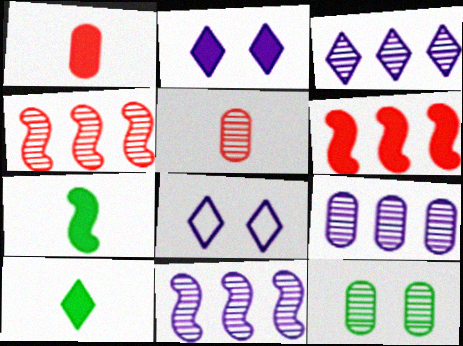[[3, 9, 11], 
[5, 9, 12]]